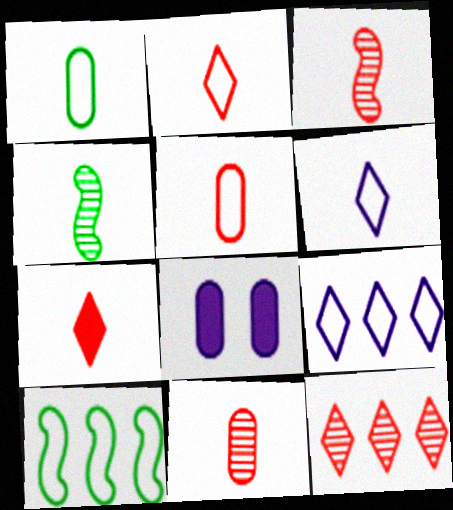[[3, 5, 7]]